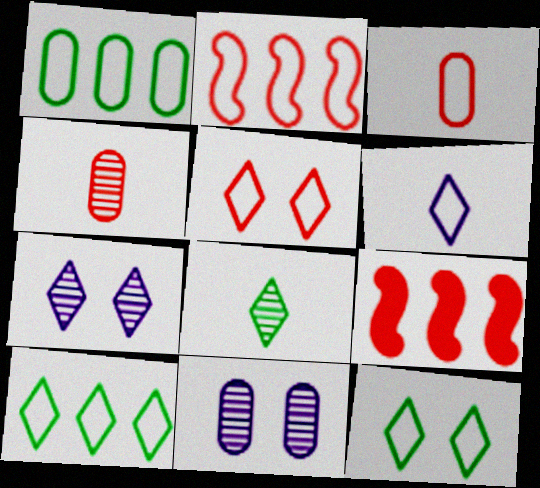[[2, 3, 5], 
[4, 5, 9], 
[5, 6, 10]]